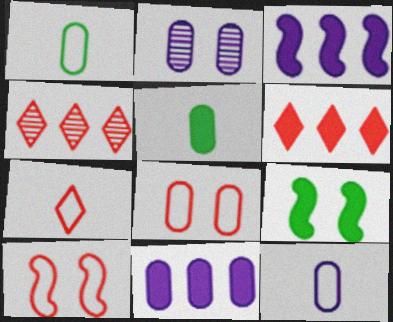[[2, 11, 12], 
[4, 9, 12]]